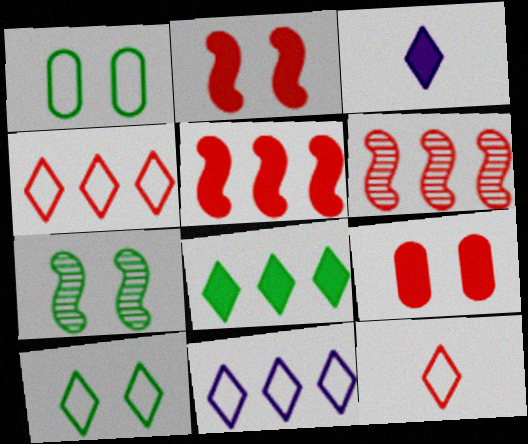[[1, 3, 6], 
[6, 9, 12], 
[10, 11, 12]]